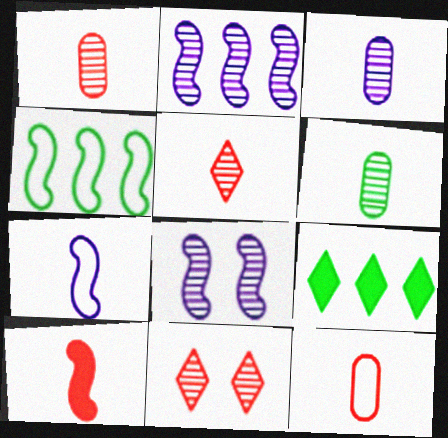[[1, 3, 6], 
[2, 6, 11], 
[4, 8, 10], 
[5, 10, 12], 
[8, 9, 12]]